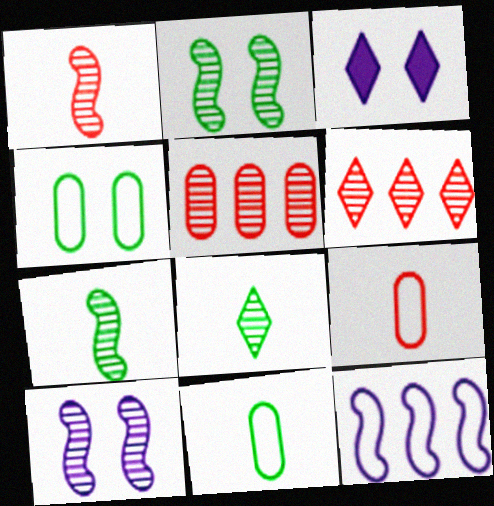[[5, 8, 10]]